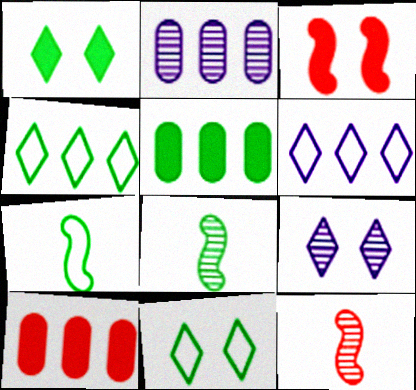[[5, 8, 11], 
[7, 9, 10]]